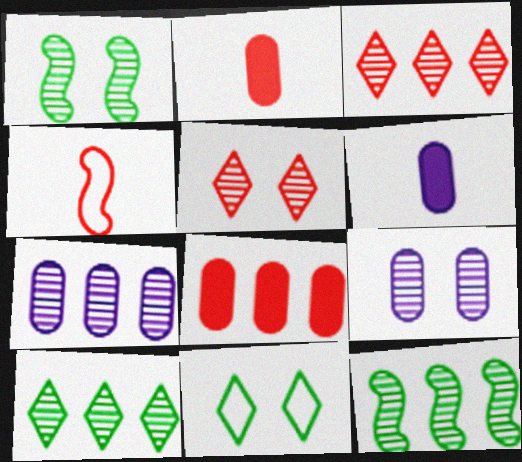[[1, 5, 9], 
[3, 7, 12], 
[4, 5, 8]]